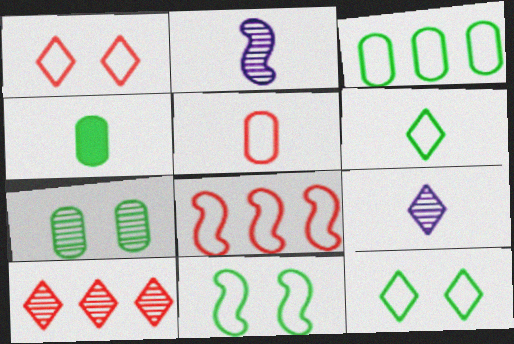[[1, 5, 8], 
[2, 7, 10], 
[3, 4, 7], 
[3, 6, 11]]